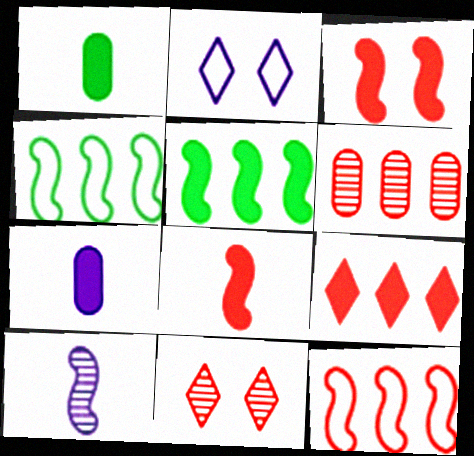[[3, 4, 10], 
[4, 7, 11], 
[6, 9, 12]]